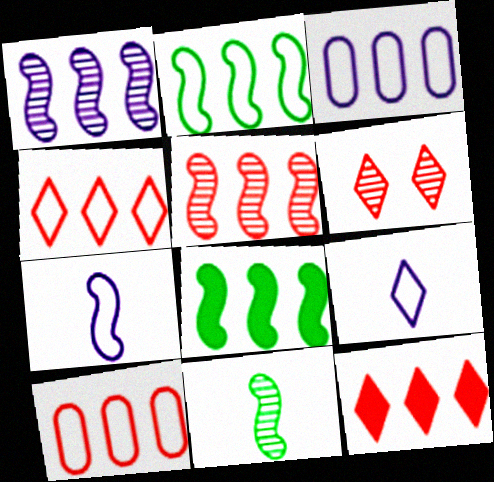[[2, 3, 4], 
[5, 10, 12]]